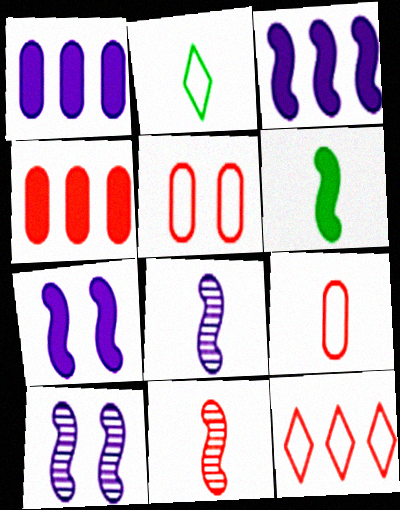[[2, 4, 10]]